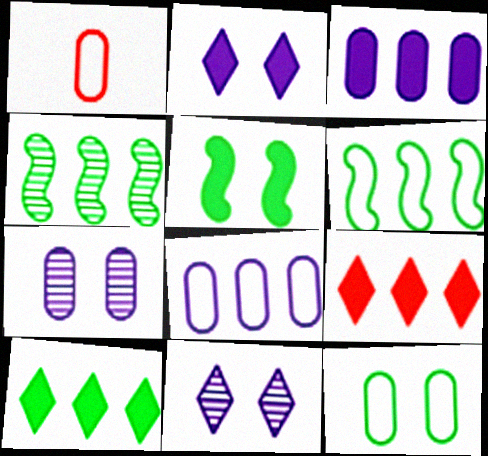[[1, 2, 4], 
[1, 8, 12], 
[4, 8, 9]]